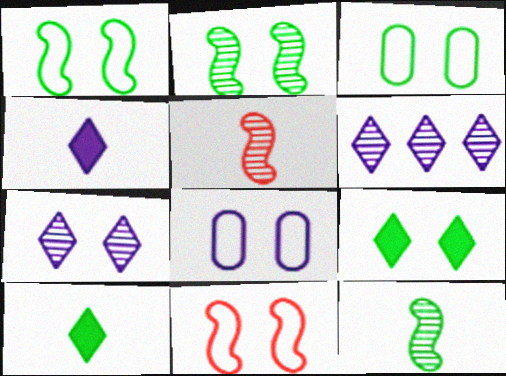[[2, 3, 9]]